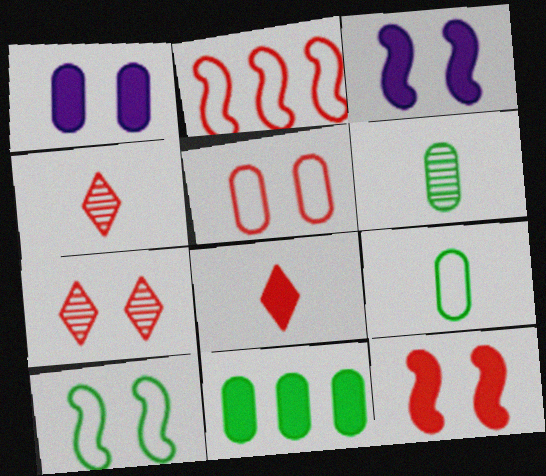[[1, 7, 10], 
[3, 8, 11], 
[5, 7, 12]]